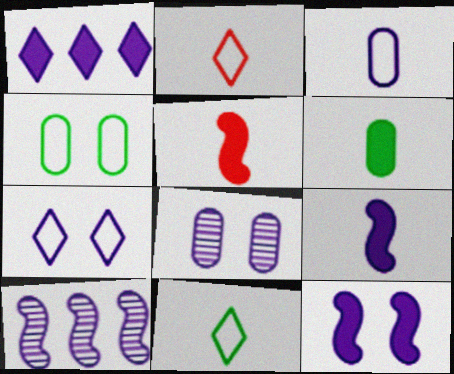[[7, 8, 12]]